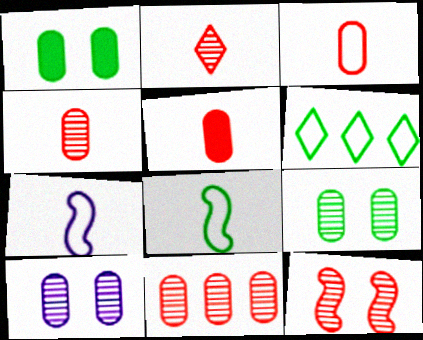[[2, 11, 12], 
[3, 4, 5]]